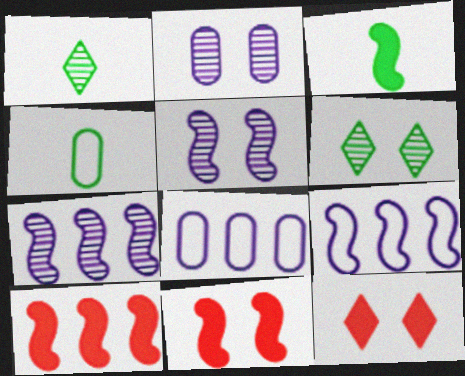[[1, 3, 4], 
[1, 8, 11], 
[4, 7, 12]]